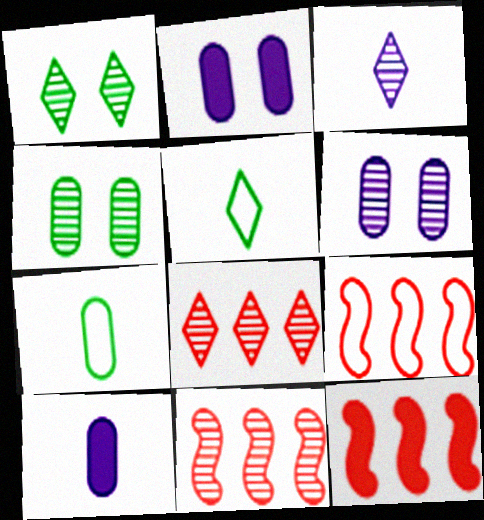[[1, 3, 8], 
[1, 9, 10], 
[2, 5, 11], 
[3, 4, 11], 
[5, 6, 12], 
[9, 11, 12]]